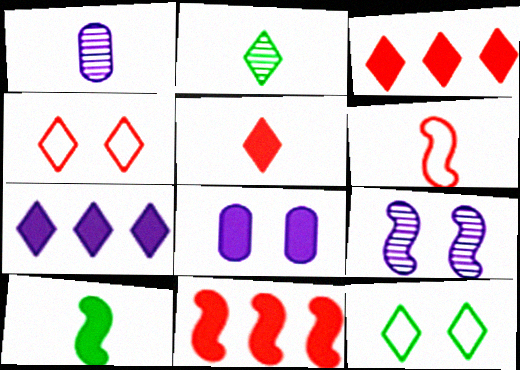[[1, 11, 12], 
[2, 4, 7], 
[3, 8, 10]]